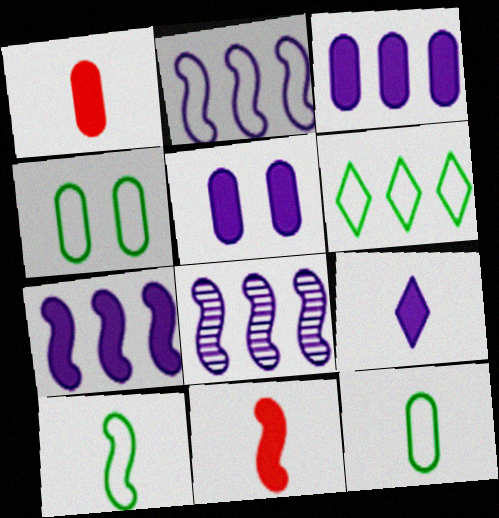[[2, 7, 8], 
[4, 6, 10], 
[5, 7, 9]]